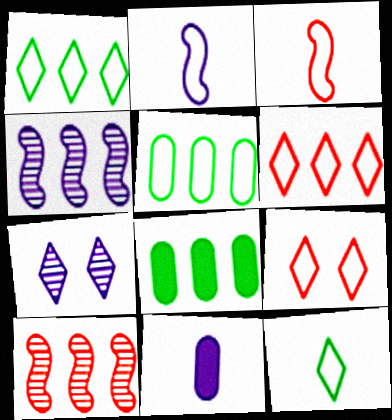[[2, 5, 9], 
[3, 7, 8], 
[4, 6, 8]]